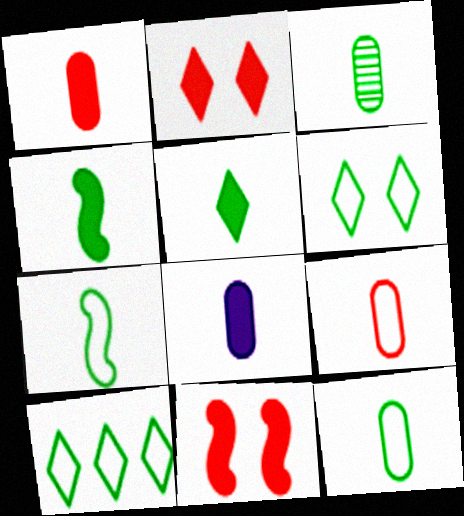[[3, 5, 7], 
[3, 8, 9]]